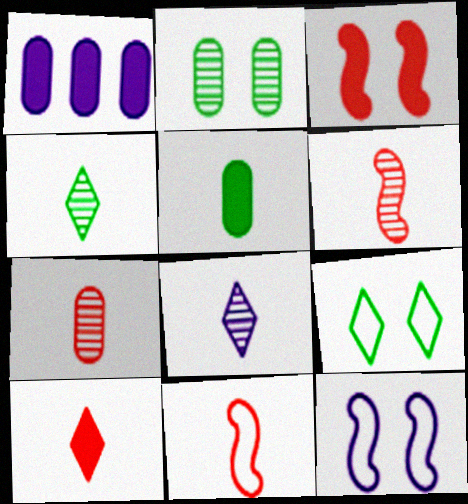[[1, 6, 9], 
[1, 8, 12], 
[5, 8, 11], 
[7, 10, 11]]